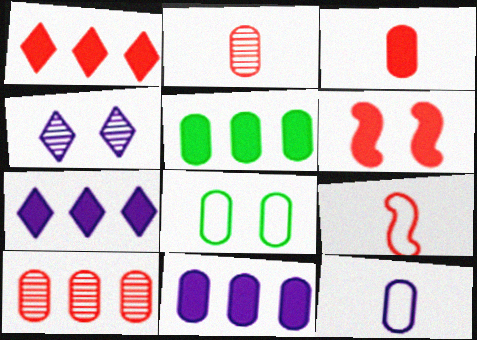[[1, 3, 6], 
[2, 8, 11], 
[4, 5, 9], 
[4, 6, 8]]